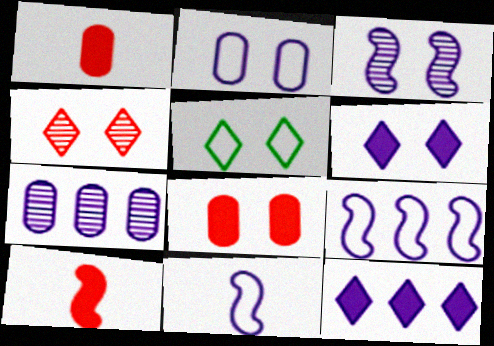[[2, 3, 6], 
[3, 5, 8], 
[4, 5, 6], 
[5, 7, 10], 
[6, 7, 11], 
[7, 9, 12]]